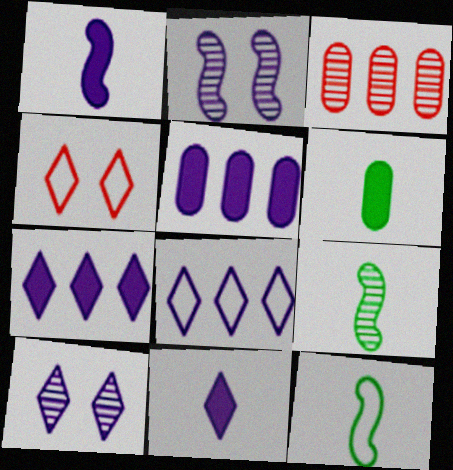[[3, 9, 10], 
[4, 5, 9], 
[8, 10, 11]]